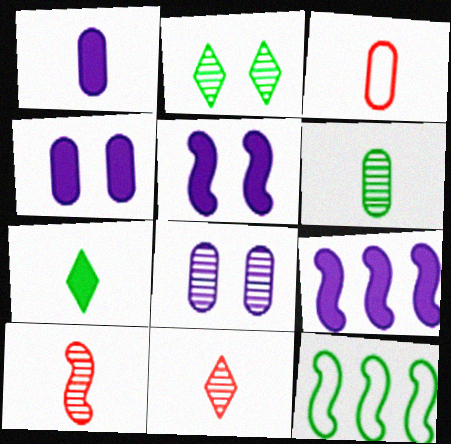[[1, 3, 6], 
[2, 3, 9], 
[4, 11, 12], 
[5, 10, 12]]